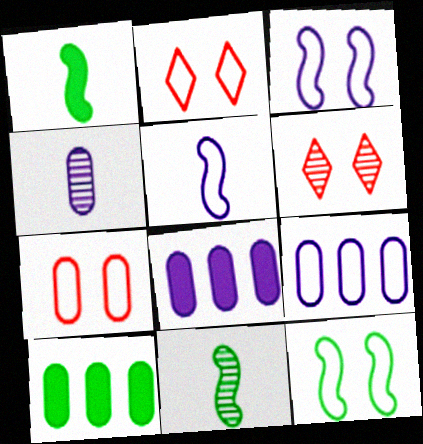[[1, 6, 9], 
[2, 8, 11], 
[4, 7, 10], 
[5, 6, 10]]